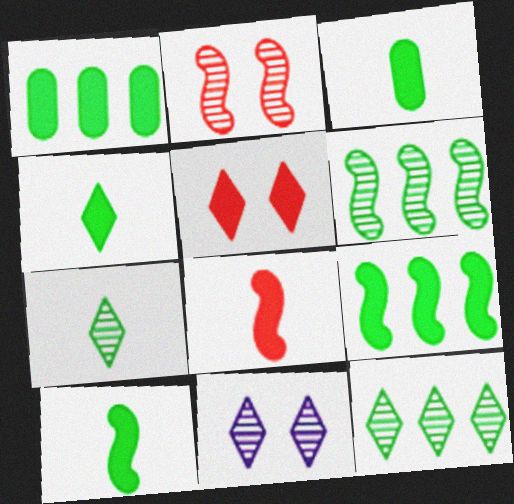[[3, 4, 10]]